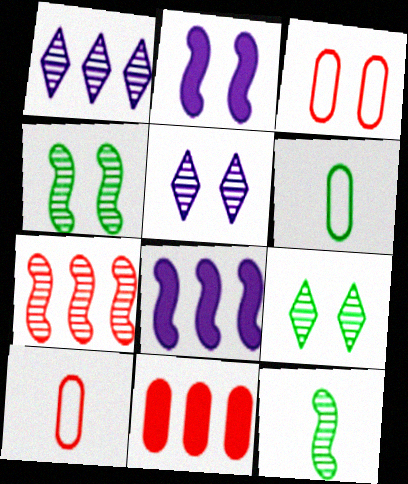[[2, 3, 9], 
[8, 9, 10]]